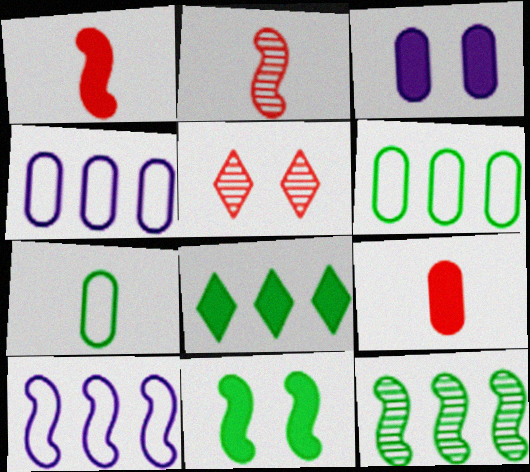[[1, 3, 8], 
[2, 10, 11], 
[6, 8, 12]]